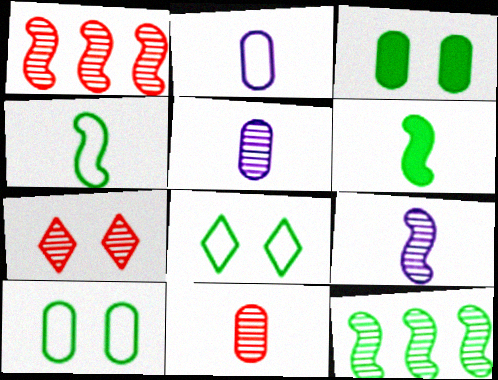[[1, 7, 11], 
[5, 7, 12]]